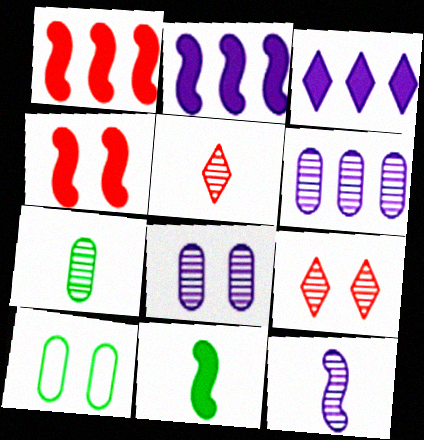[[2, 4, 11], 
[2, 5, 10], 
[5, 7, 12]]